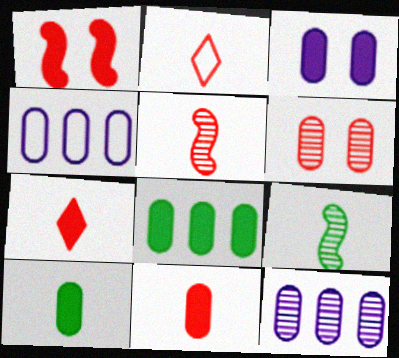[[2, 5, 11], 
[3, 8, 11], 
[4, 6, 10]]